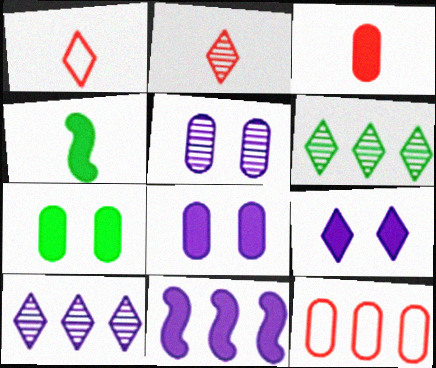[[1, 6, 9], 
[6, 11, 12]]